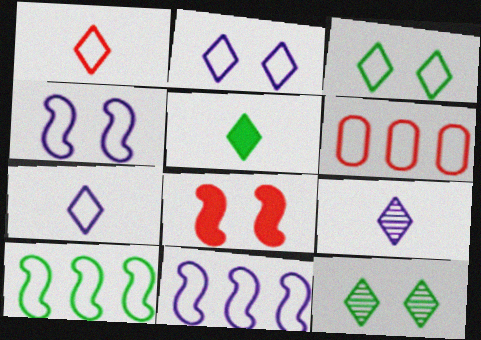[[1, 5, 9]]